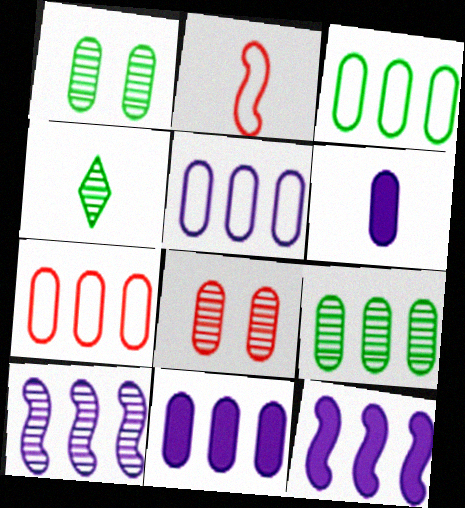[[1, 6, 7], 
[2, 4, 6], 
[3, 5, 7], 
[3, 6, 8], 
[4, 8, 10], 
[7, 9, 11]]